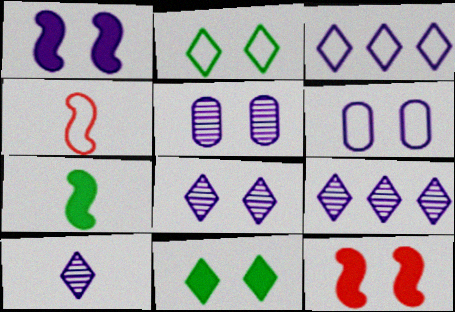[[1, 6, 8], 
[2, 5, 12], 
[8, 9, 10]]